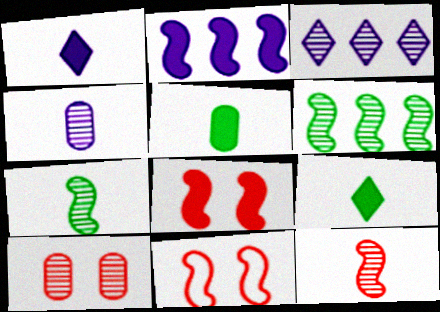[[2, 7, 11], 
[3, 5, 11], 
[3, 7, 10]]